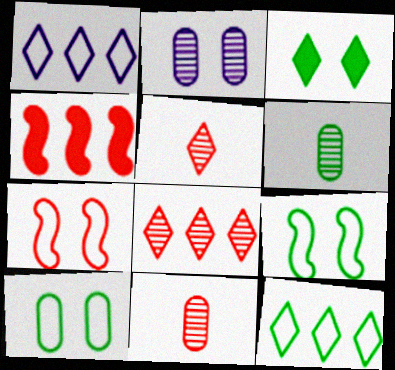[[1, 3, 5], 
[2, 3, 7]]